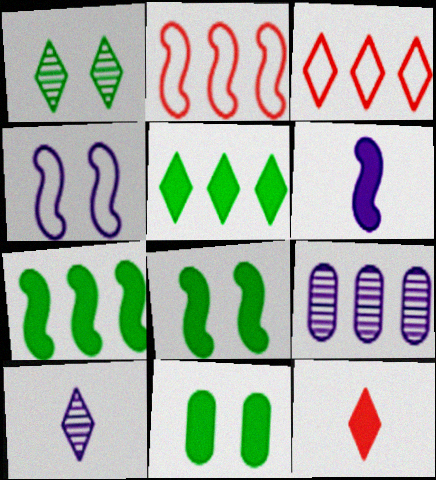[[2, 5, 9], 
[2, 10, 11], 
[3, 7, 9]]